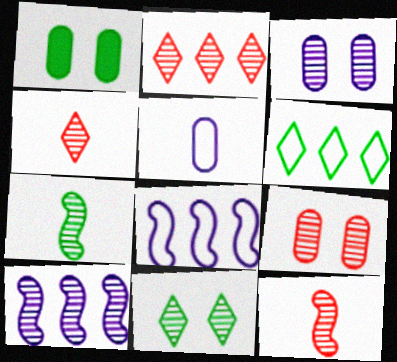[[1, 4, 8], 
[1, 6, 7], 
[2, 3, 7], 
[2, 9, 12]]